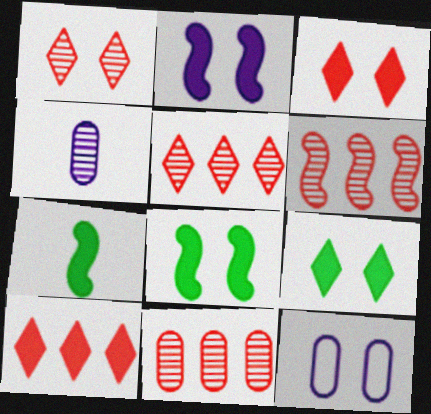[[1, 8, 12], 
[5, 6, 11], 
[5, 7, 12]]